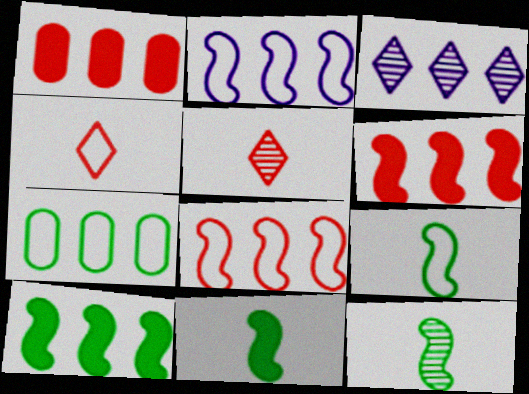[[3, 6, 7], 
[9, 11, 12]]